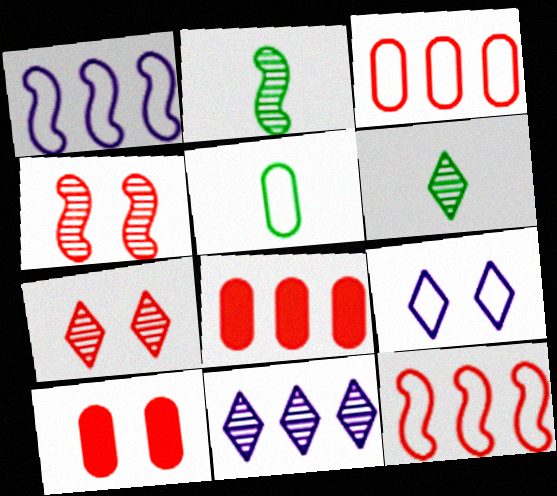[[1, 6, 10], 
[2, 8, 9], 
[5, 9, 12], 
[6, 7, 11]]